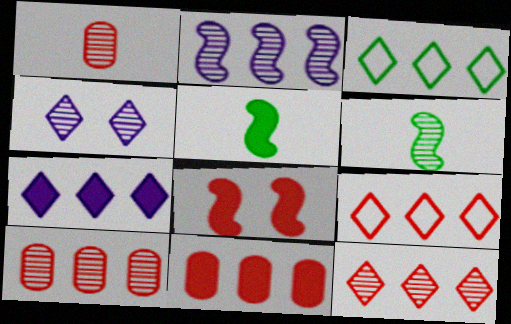[[1, 8, 9], 
[2, 3, 11], 
[3, 7, 12], 
[4, 6, 10]]